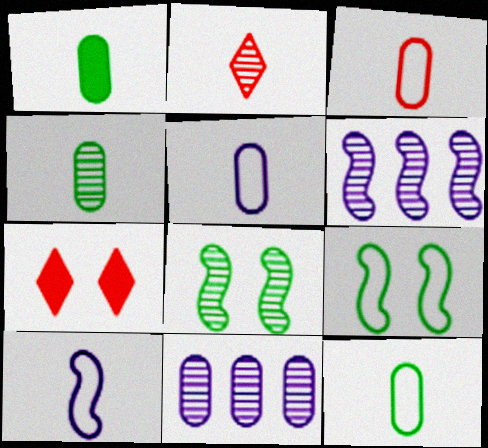[[1, 2, 10], 
[1, 4, 12], 
[2, 8, 11], 
[3, 5, 12], 
[6, 7, 12]]